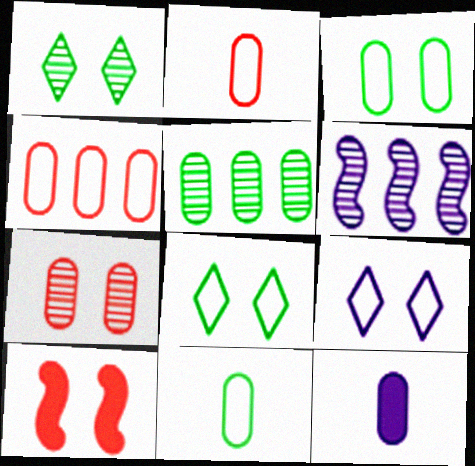[[6, 9, 12]]